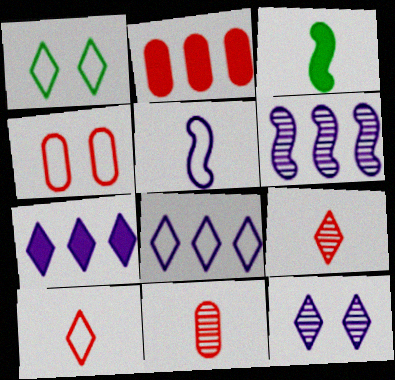[[1, 7, 9], 
[1, 8, 10], 
[2, 4, 11]]